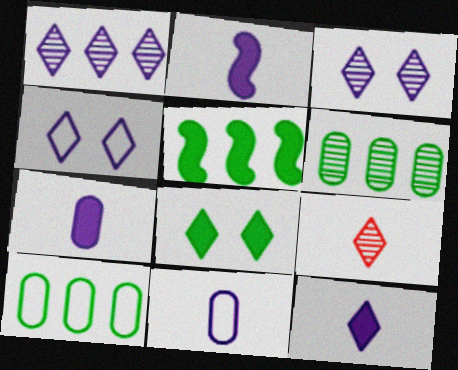[[1, 4, 12], 
[2, 7, 12]]